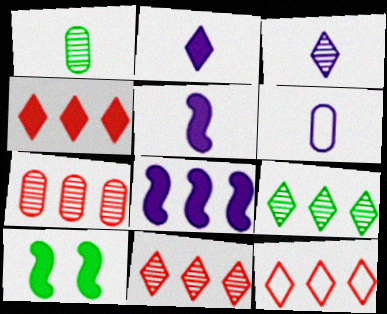[[3, 5, 6], 
[4, 11, 12], 
[6, 10, 11]]